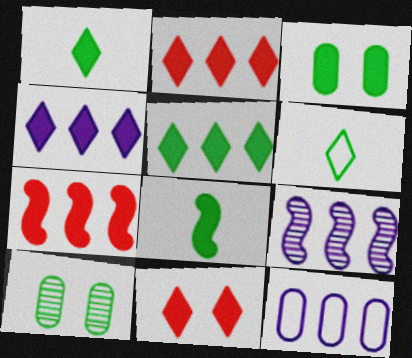[[1, 4, 11], 
[2, 4, 5], 
[3, 5, 8], 
[4, 9, 12]]